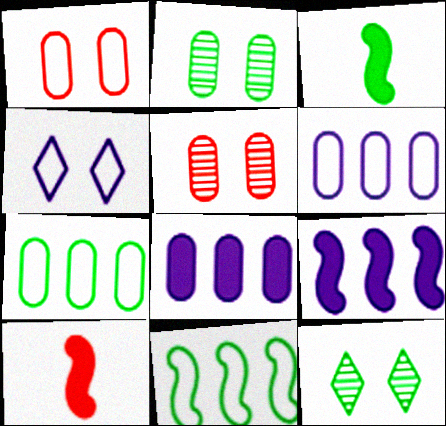[[3, 7, 12], 
[6, 10, 12]]